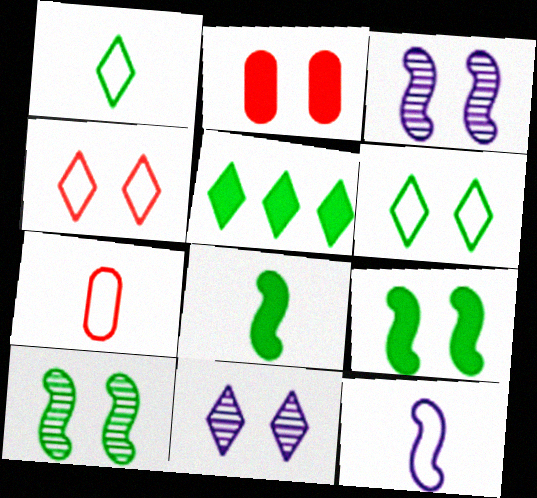[[1, 7, 12], 
[2, 3, 6], 
[3, 5, 7]]